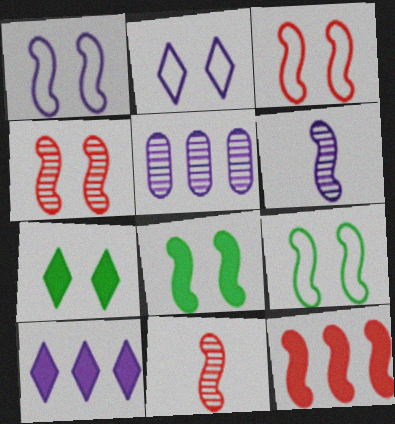[[1, 3, 9], 
[1, 4, 8], 
[3, 11, 12], 
[6, 9, 12]]